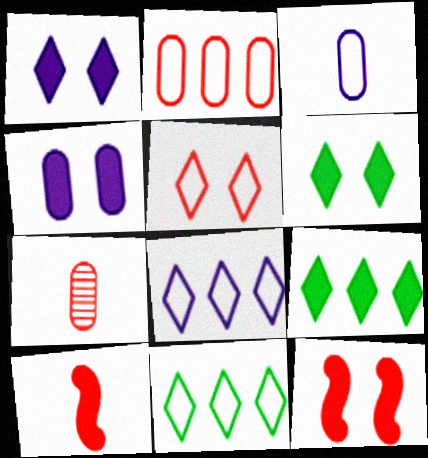[[4, 6, 12], 
[4, 9, 10]]